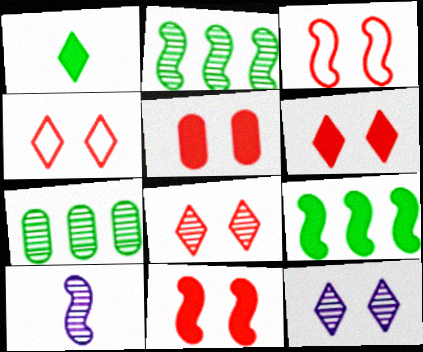[[3, 5, 8], 
[3, 9, 10], 
[4, 6, 8], 
[5, 6, 11], 
[7, 8, 10]]